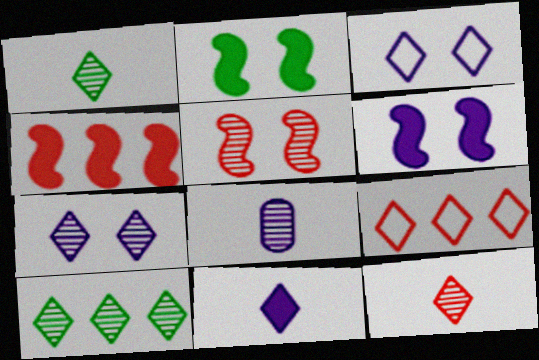[[2, 8, 9], 
[5, 8, 10], 
[7, 10, 12]]